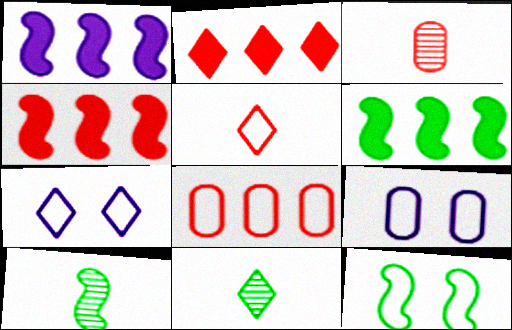[[1, 4, 6], 
[2, 7, 11], 
[2, 9, 10], 
[3, 6, 7], 
[4, 9, 11], 
[6, 10, 12]]